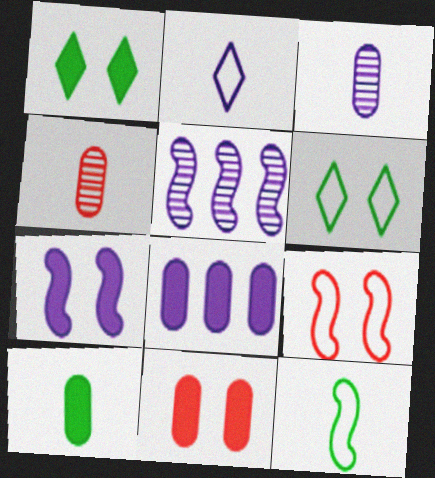[[1, 7, 11], 
[8, 10, 11]]